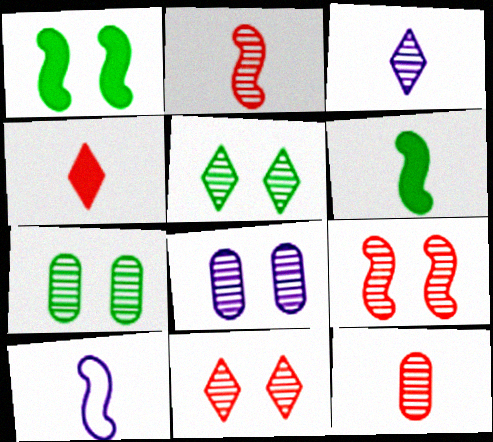[[2, 6, 10], 
[5, 8, 9]]